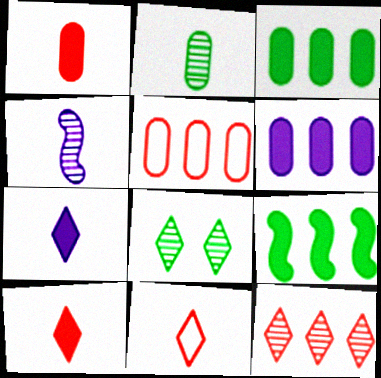[]